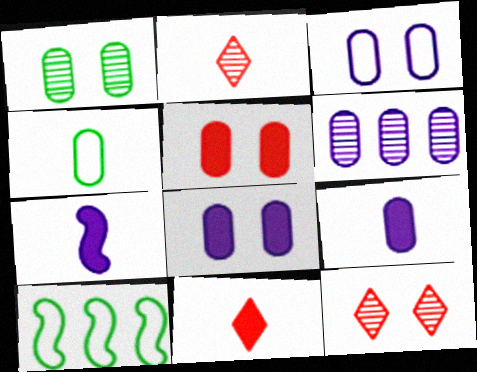[[1, 3, 5], 
[2, 4, 7], 
[2, 8, 10], 
[3, 6, 9], 
[4, 5, 6], 
[9, 10, 12]]